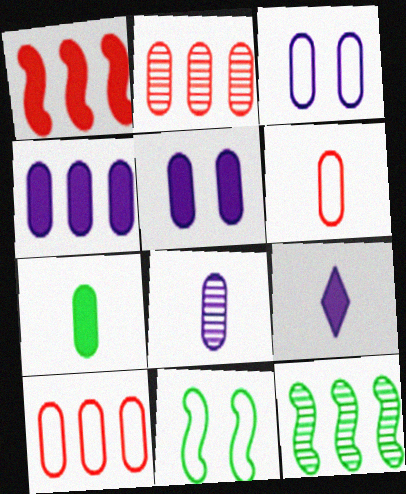[[2, 3, 7], 
[2, 9, 11], 
[3, 4, 8], 
[6, 7, 8]]